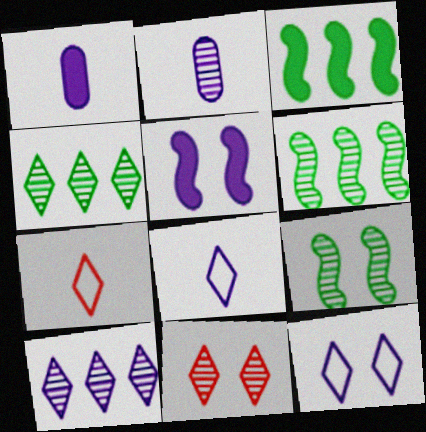[[2, 6, 11]]